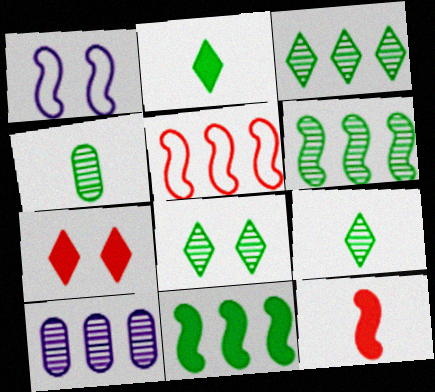[[1, 6, 12], 
[3, 8, 9], 
[4, 6, 8]]